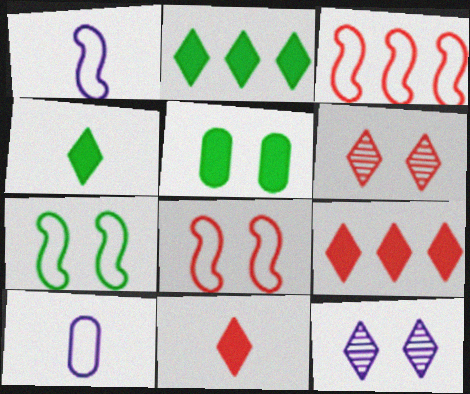[[1, 3, 7], 
[5, 8, 12]]